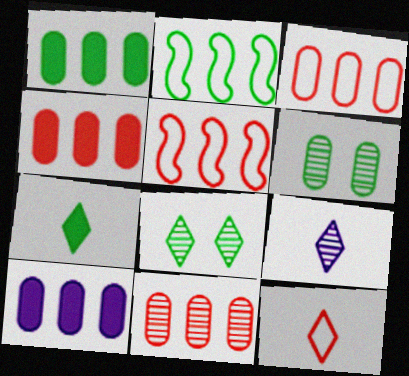[[1, 4, 10], 
[2, 6, 7], 
[3, 4, 11], 
[7, 9, 12]]